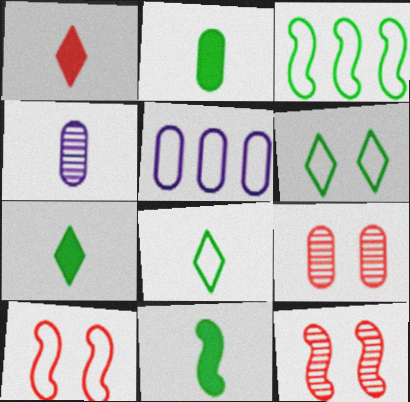[[2, 5, 9], 
[2, 7, 11], 
[5, 7, 12], 
[5, 8, 10]]